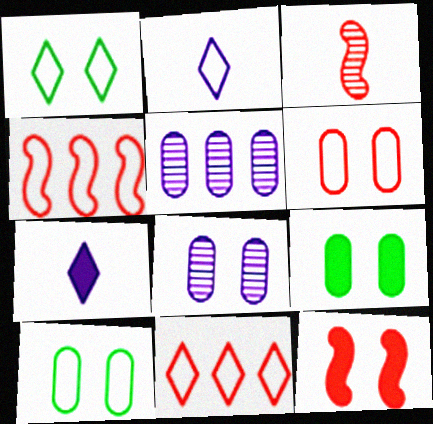[[1, 2, 11], 
[1, 8, 12], 
[2, 4, 10], 
[3, 4, 12], 
[6, 8, 9]]